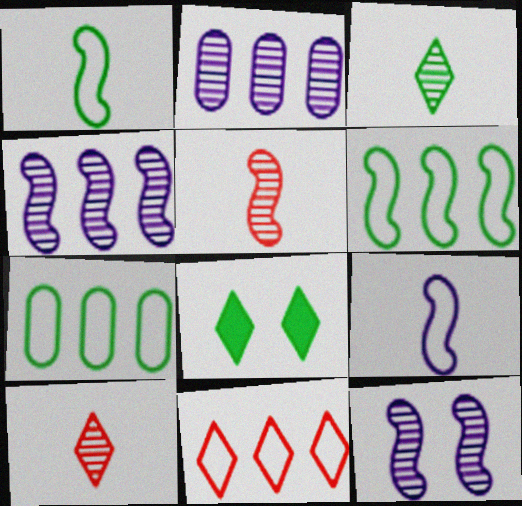[]